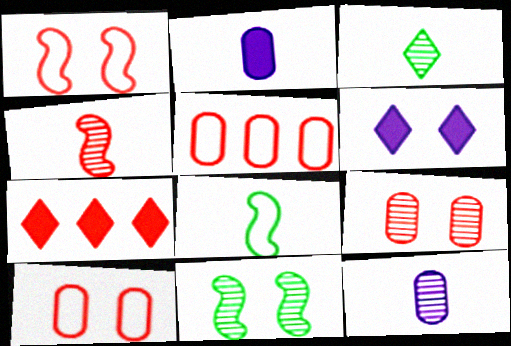[[3, 4, 12], 
[4, 7, 10], 
[6, 10, 11]]